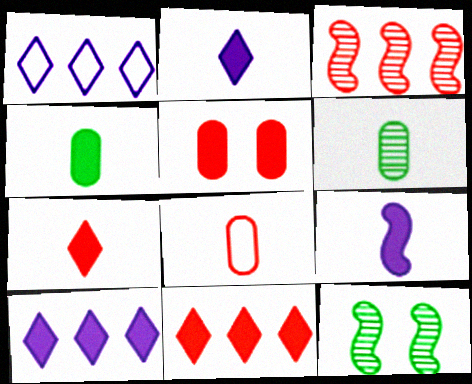[[4, 7, 9], 
[8, 10, 12]]